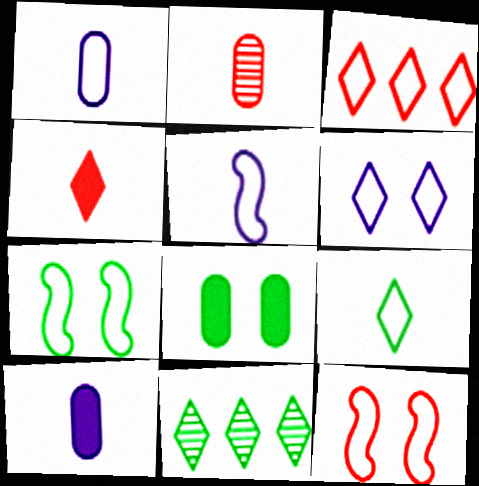[[1, 3, 7], 
[3, 6, 9], 
[4, 6, 11], 
[10, 11, 12]]